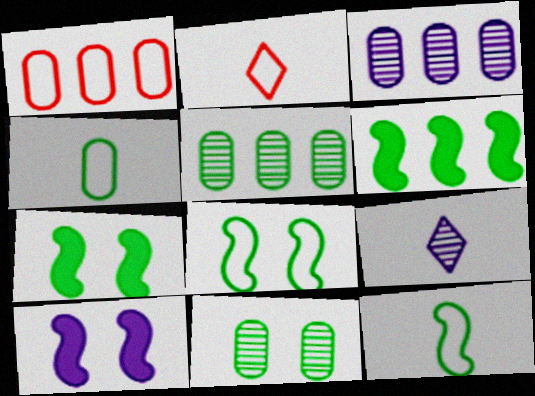[[1, 7, 9], 
[2, 3, 7], 
[2, 5, 10]]